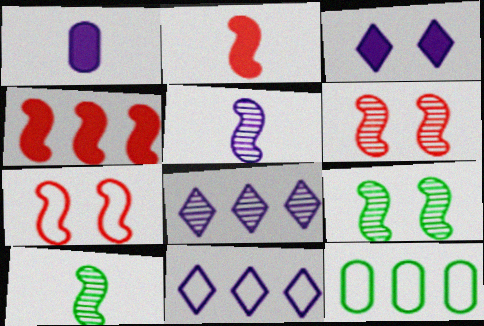[[4, 8, 12]]